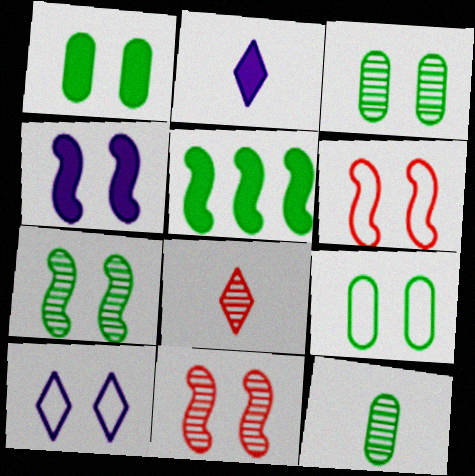[[1, 3, 9], 
[1, 10, 11], 
[4, 6, 7], 
[6, 9, 10]]